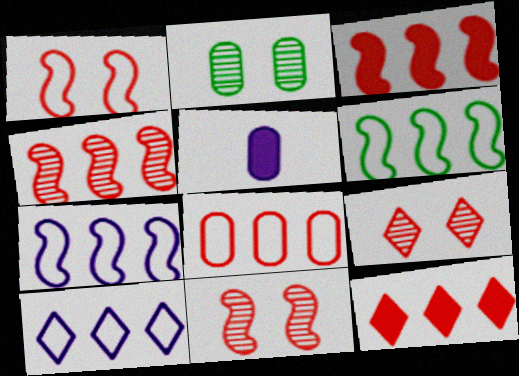[[2, 5, 8], 
[4, 8, 12], 
[5, 6, 9], 
[6, 8, 10]]